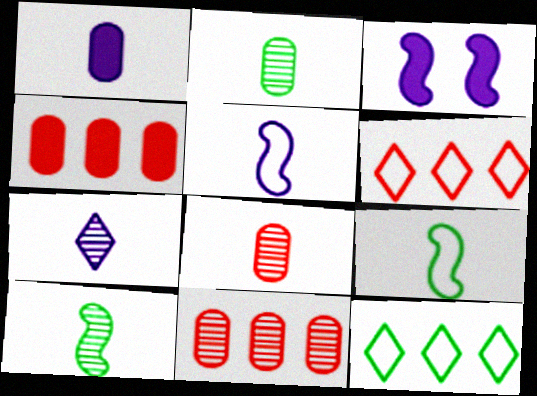[[1, 5, 7], 
[2, 3, 6], 
[3, 8, 12], 
[7, 8, 10]]